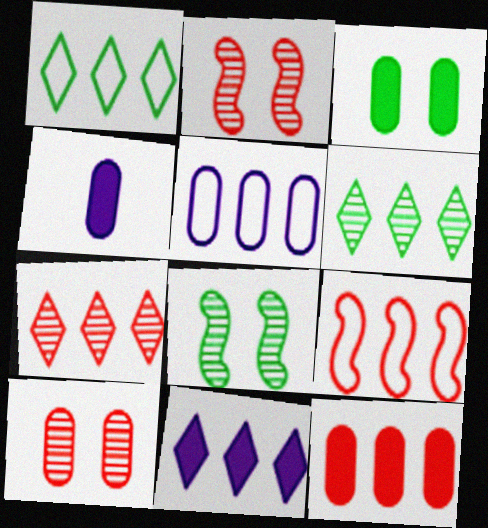[[1, 2, 4], 
[1, 5, 9], 
[1, 7, 11], 
[3, 4, 12], 
[7, 9, 12]]